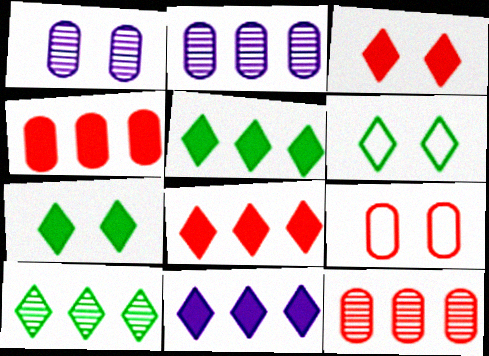[[5, 8, 11]]